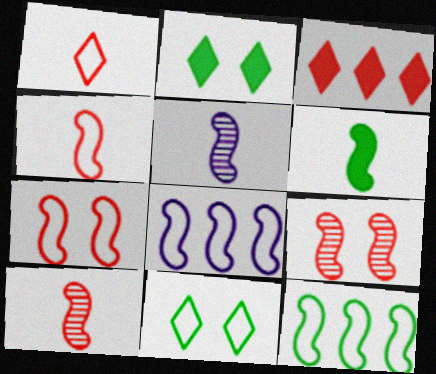[[4, 5, 6], 
[6, 8, 9]]